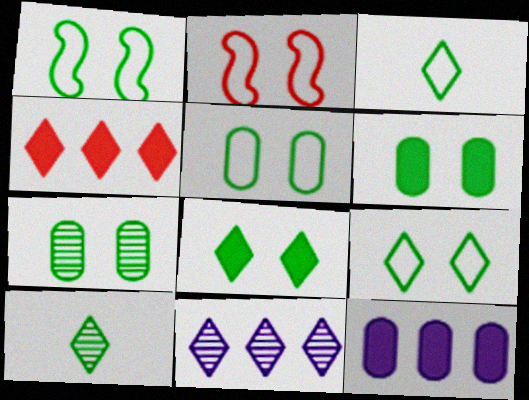[[1, 5, 9], 
[1, 7, 8], 
[2, 10, 12], 
[5, 6, 7]]